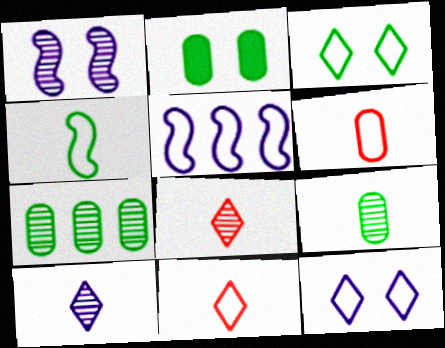[[1, 7, 8], 
[2, 5, 8], 
[3, 5, 6]]